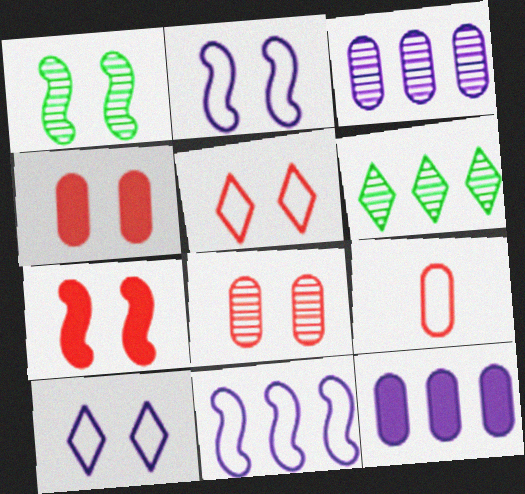[[1, 2, 7], 
[1, 4, 10], 
[5, 7, 8]]